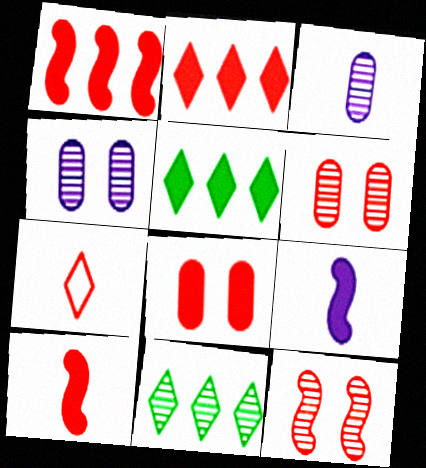[[1, 6, 7], 
[2, 8, 10], 
[3, 11, 12], 
[5, 8, 9]]